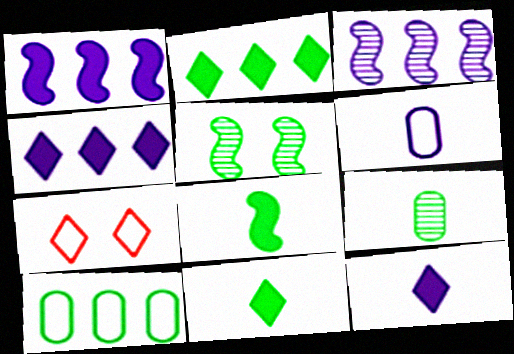[[1, 7, 9], 
[5, 10, 11]]